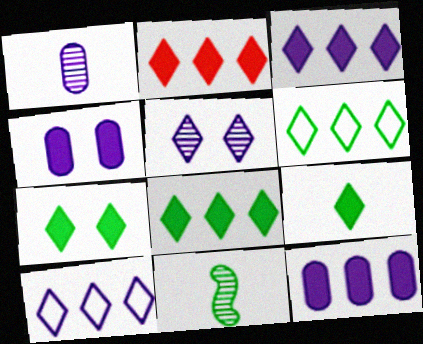[[2, 3, 8], 
[7, 8, 9]]